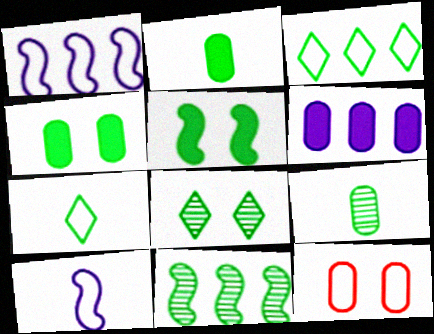[[1, 7, 12], 
[3, 5, 9], 
[3, 10, 12], 
[4, 7, 11], 
[6, 9, 12], 
[8, 9, 11]]